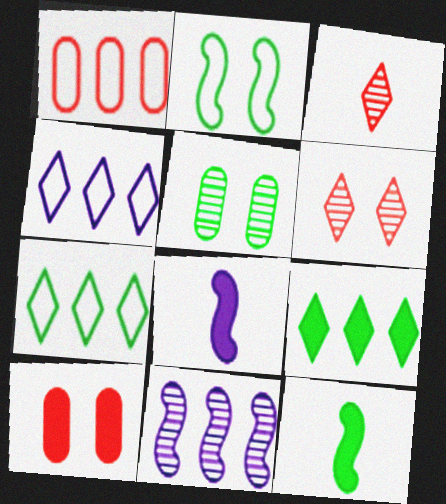[[1, 9, 11], 
[3, 5, 11], 
[5, 7, 12], 
[8, 9, 10]]